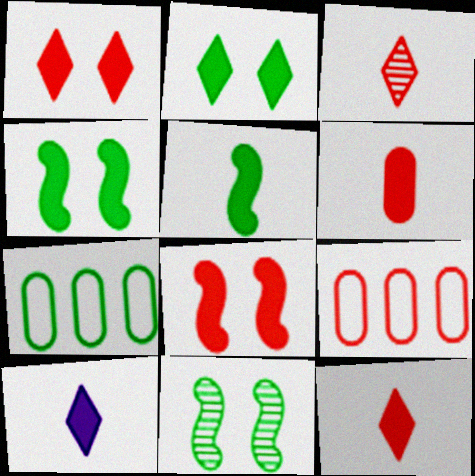[[3, 8, 9], 
[5, 6, 10], 
[9, 10, 11]]